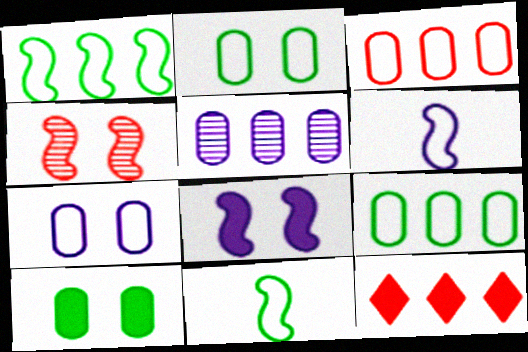[[1, 5, 12]]